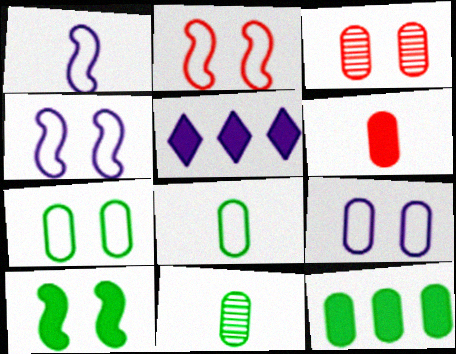[[2, 5, 11], 
[5, 6, 10], 
[7, 11, 12]]